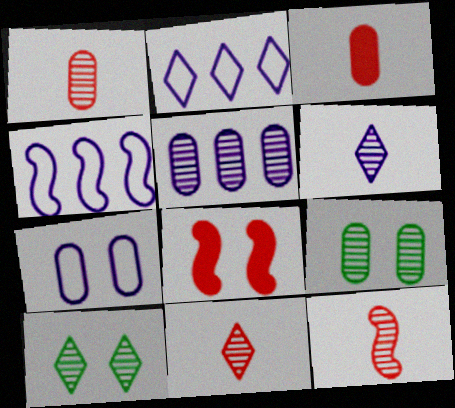[[1, 5, 9], 
[1, 11, 12], 
[3, 4, 10], 
[5, 10, 12], 
[7, 8, 10]]